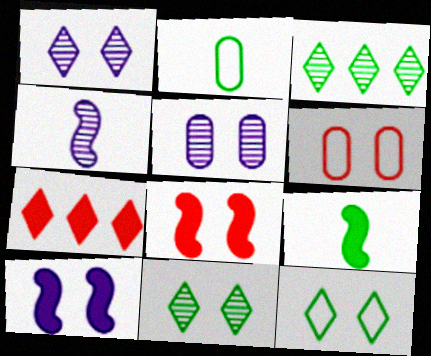[[5, 8, 12], 
[6, 10, 11]]